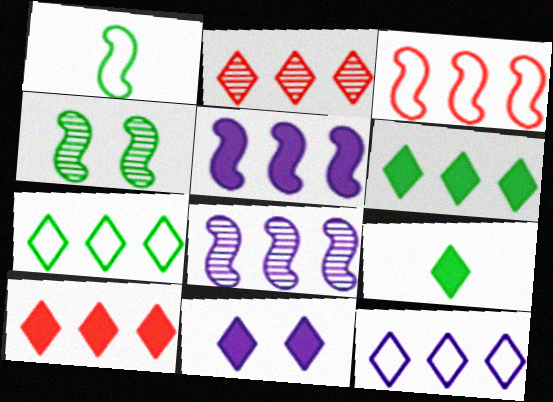[[2, 6, 12], 
[9, 10, 11]]